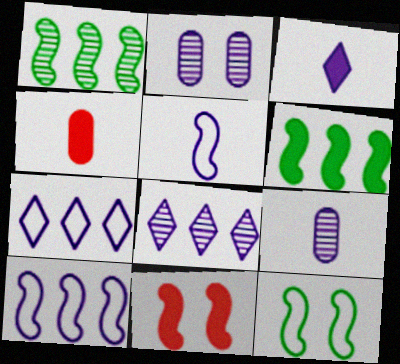[[1, 5, 11], 
[2, 3, 10], 
[3, 5, 9], 
[4, 8, 12]]